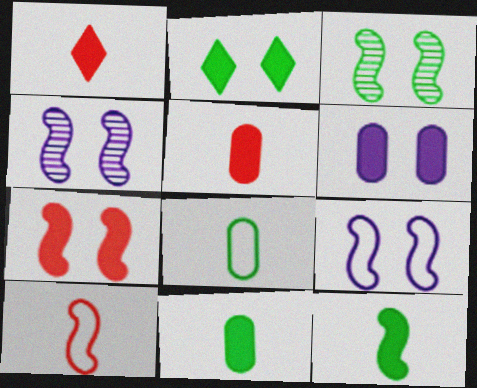[[2, 6, 7], 
[3, 7, 9]]